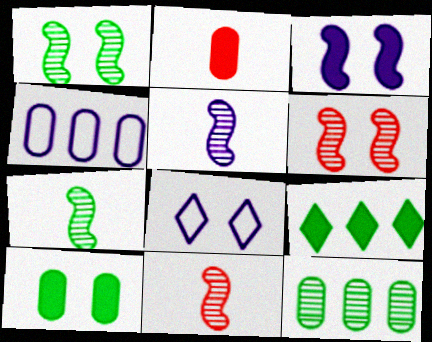[[2, 3, 9], 
[5, 7, 11], 
[6, 8, 10]]